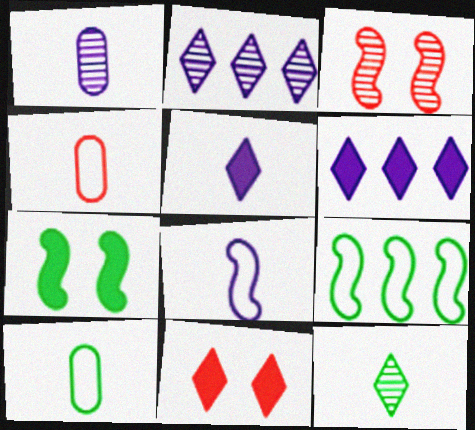[[1, 5, 8], 
[1, 9, 11], 
[2, 4, 7], 
[3, 6, 10]]